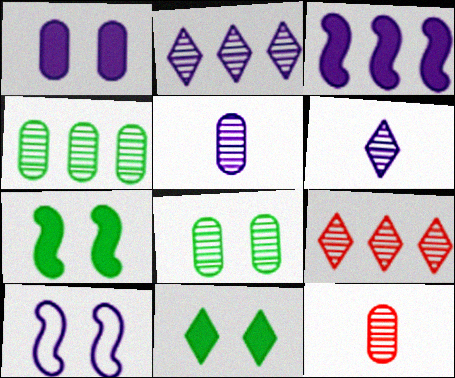[]